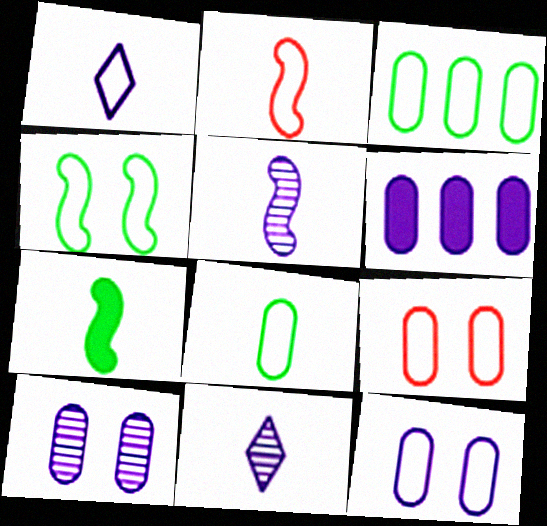[[1, 2, 8], 
[2, 5, 7]]